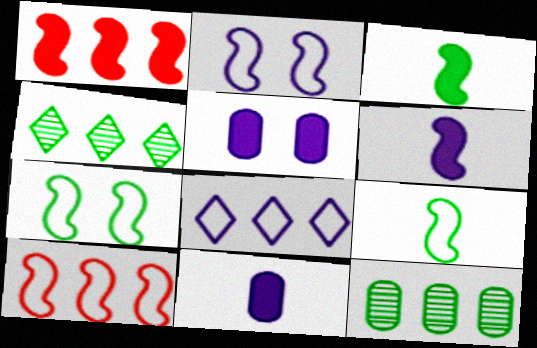[[1, 8, 12], 
[2, 9, 10]]